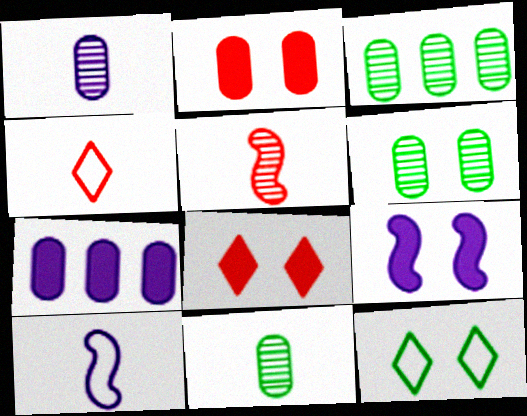[[3, 4, 9], 
[3, 6, 11], 
[3, 8, 10], 
[5, 7, 12]]